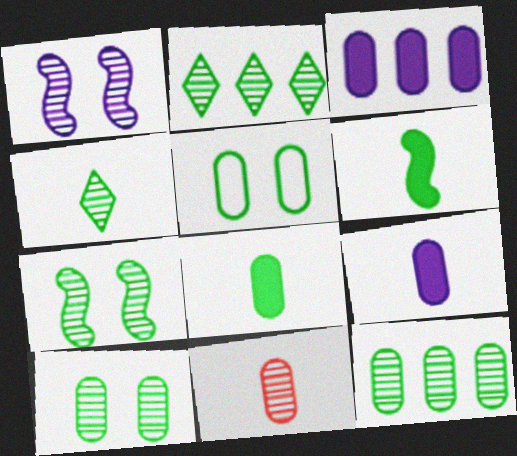[[1, 2, 11], 
[2, 5, 6], 
[3, 5, 11], 
[4, 7, 12], 
[5, 8, 12]]